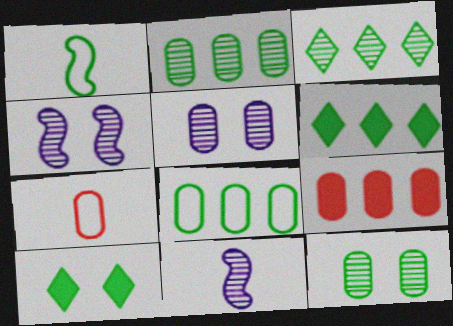[[1, 2, 10], 
[1, 6, 12], 
[4, 6, 7]]